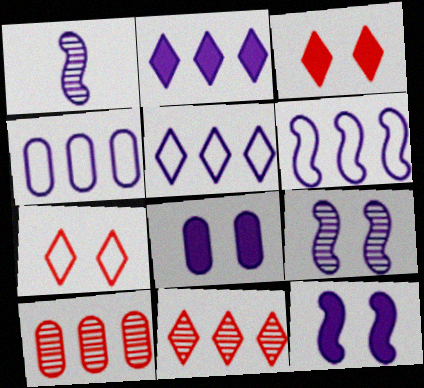[[1, 5, 8], 
[1, 6, 12], 
[4, 5, 6]]